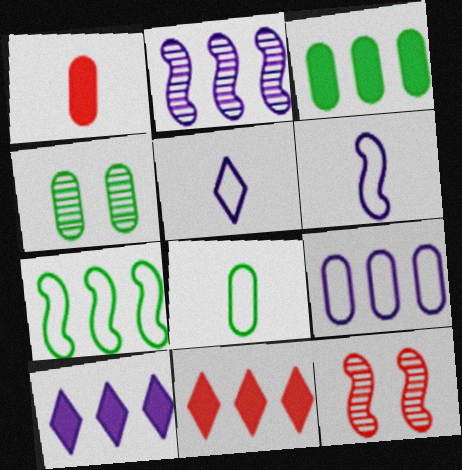[[1, 4, 9], 
[2, 9, 10], 
[3, 4, 8], 
[3, 5, 12], 
[4, 6, 11], 
[8, 10, 12]]